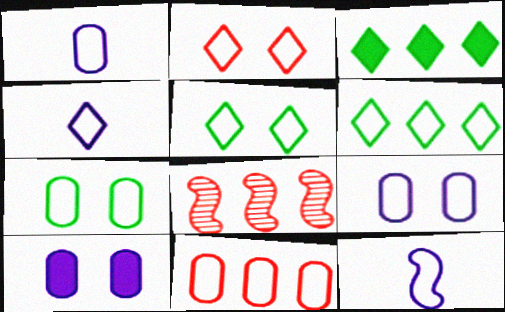[[1, 4, 12], 
[1, 7, 11], 
[2, 4, 6], 
[5, 11, 12]]